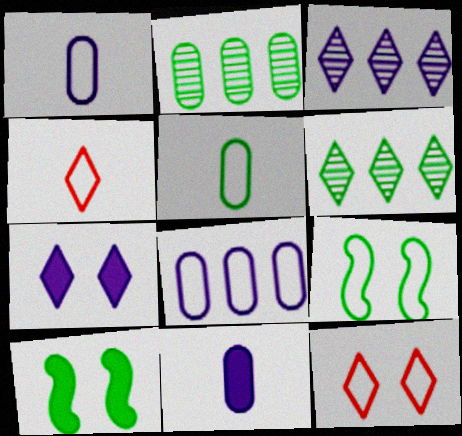[[4, 6, 7], 
[4, 8, 9], 
[5, 6, 10]]